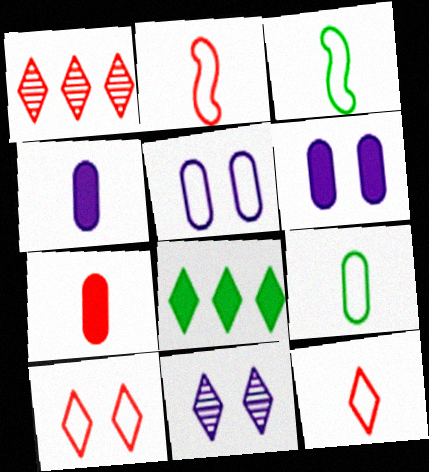[[1, 3, 6], 
[8, 11, 12]]